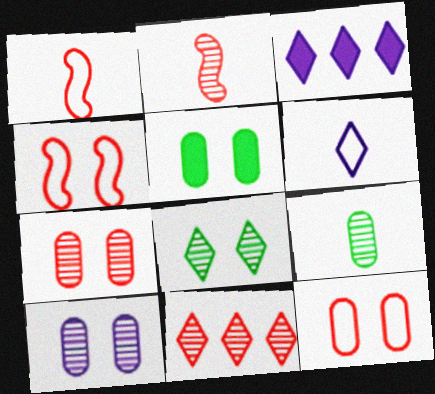[[2, 7, 11], 
[3, 4, 9], 
[5, 10, 12]]